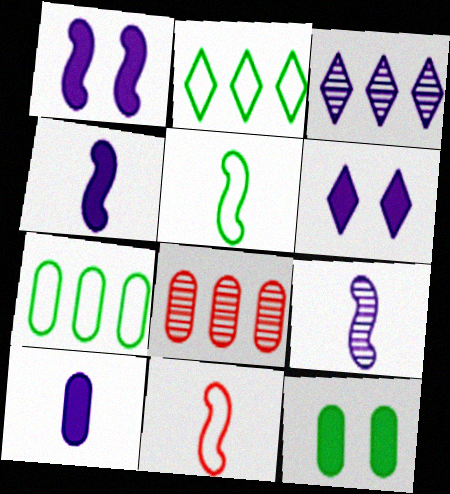[[3, 11, 12], 
[5, 6, 8]]